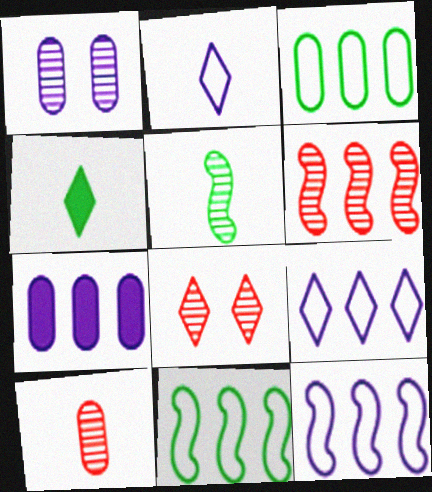[[4, 8, 9], 
[6, 8, 10]]